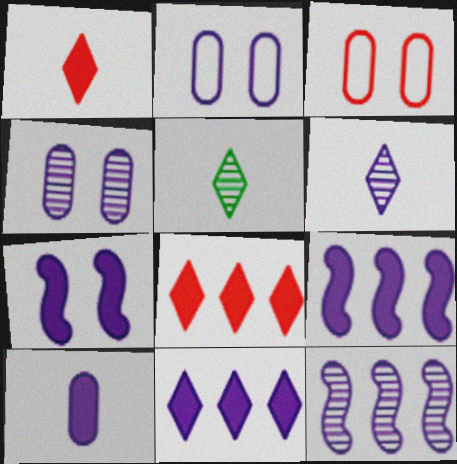[[2, 6, 9], 
[3, 5, 9], 
[4, 6, 12], 
[7, 10, 11]]